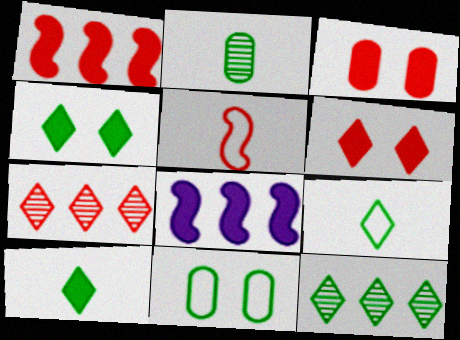[[3, 5, 7], 
[3, 8, 10], 
[4, 9, 12]]